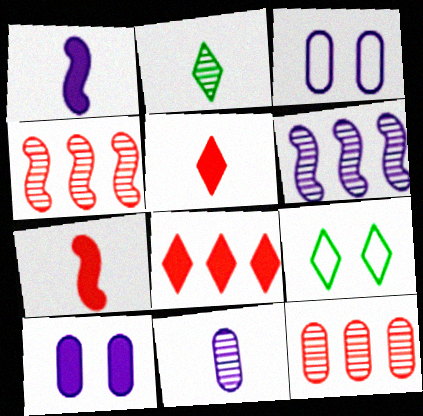[[1, 9, 12]]